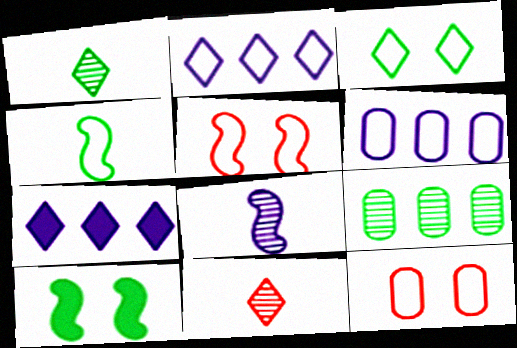[[2, 4, 12], 
[3, 7, 11], 
[6, 10, 11]]